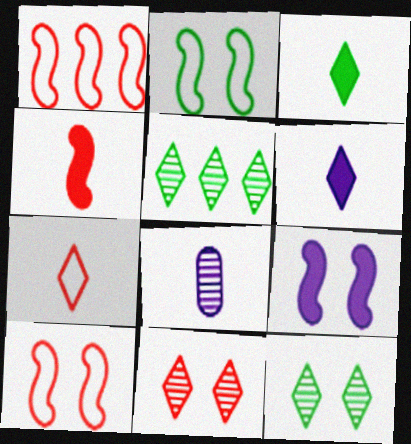[]